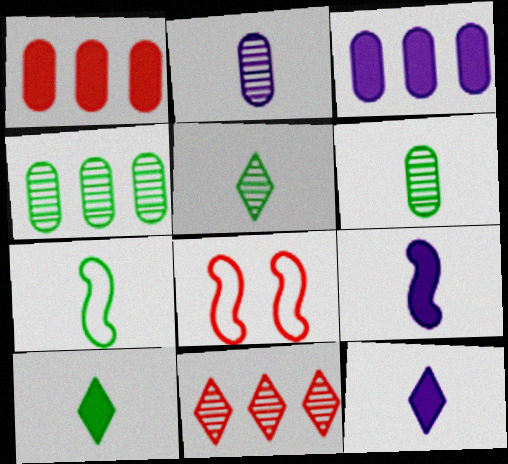[[3, 5, 8], 
[4, 8, 12], 
[6, 7, 10]]